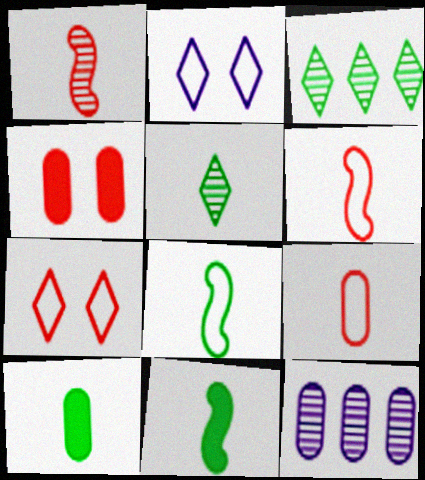[[5, 8, 10], 
[7, 11, 12]]